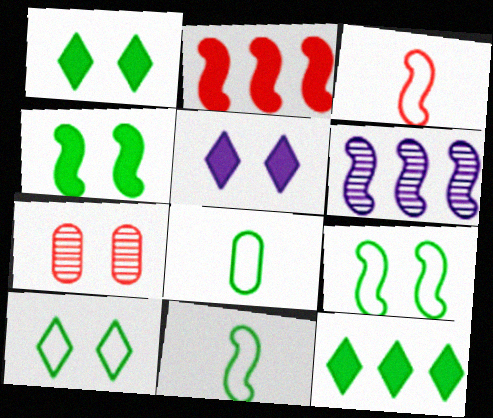[[3, 4, 6], 
[5, 7, 9]]